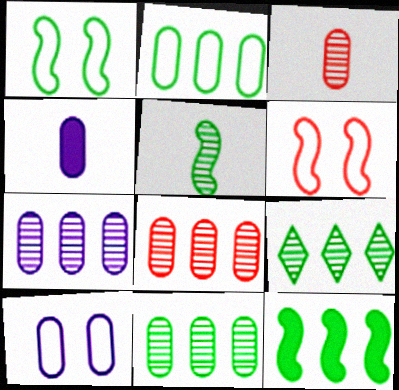[[1, 5, 12], 
[2, 9, 12], 
[4, 6, 9], 
[4, 7, 10], 
[7, 8, 11]]